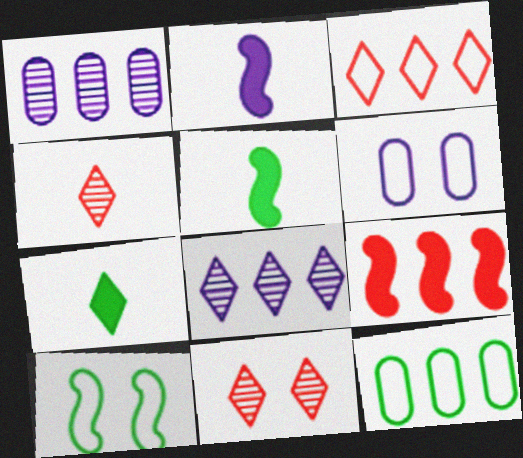[[2, 6, 8], 
[2, 11, 12], 
[8, 9, 12]]